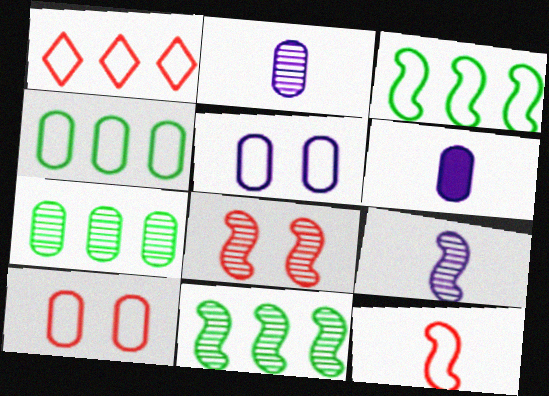[[1, 10, 12], 
[6, 7, 10], 
[8, 9, 11]]